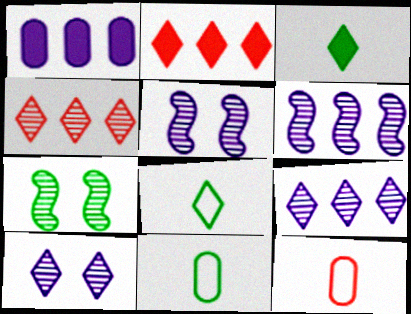[[2, 5, 11], 
[2, 8, 10]]